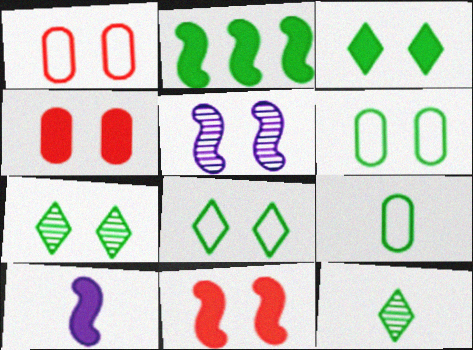[[1, 3, 5], 
[2, 6, 12], 
[2, 7, 9], 
[2, 10, 11], 
[3, 7, 8], 
[4, 5, 8]]